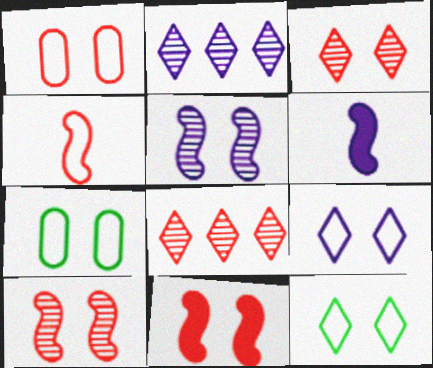[[1, 3, 11], 
[6, 7, 8]]